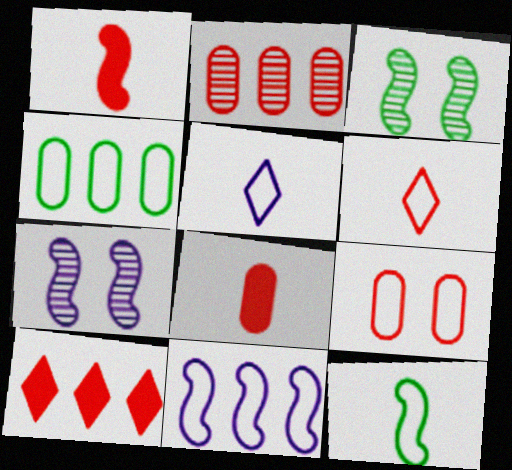[[1, 3, 11], 
[2, 8, 9]]